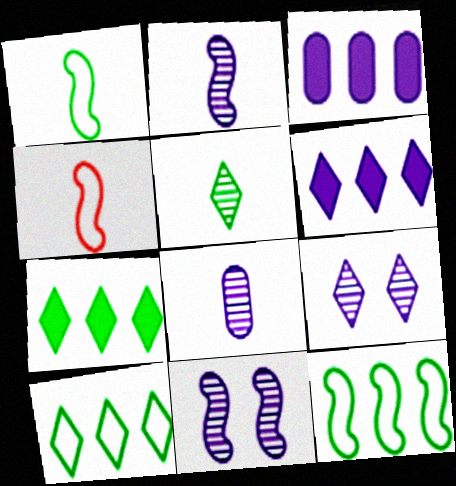[]